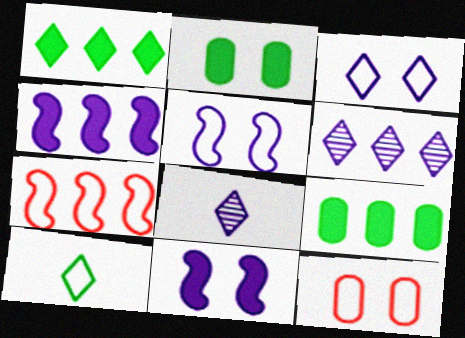[[2, 7, 8], 
[6, 7, 9]]